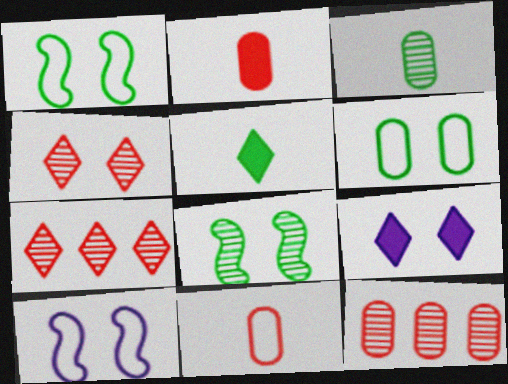[[5, 10, 12]]